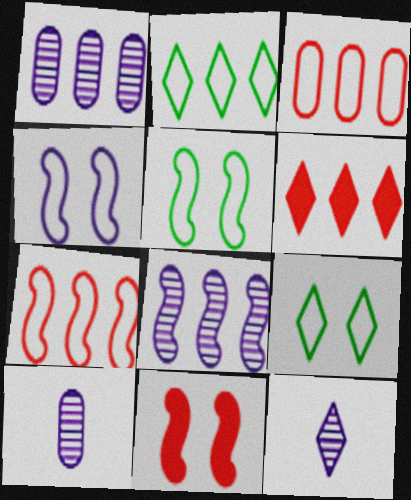[[2, 10, 11], 
[5, 6, 10], 
[6, 9, 12]]